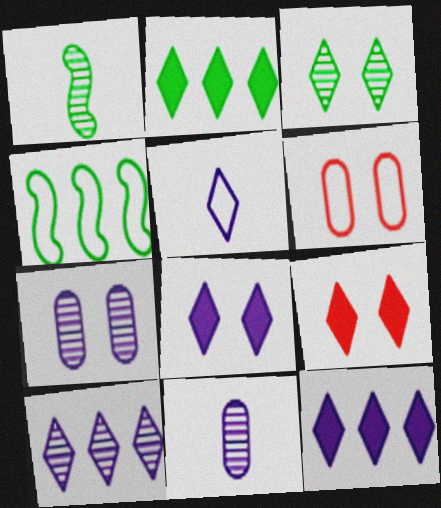[[1, 6, 12], 
[4, 5, 6], 
[4, 9, 11], 
[5, 8, 10]]